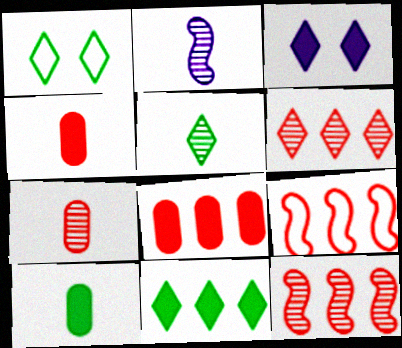[[1, 2, 8], 
[1, 5, 11], 
[2, 5, 7], 
[6, 8, 9]]